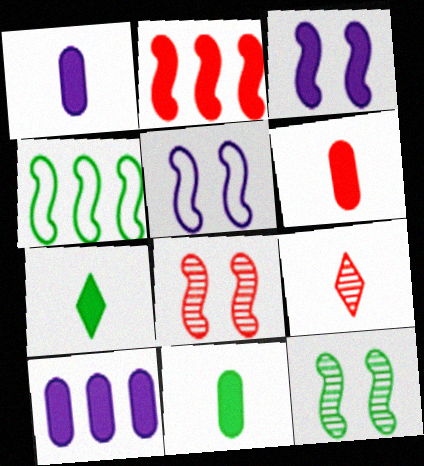[[1, 6, 11]]